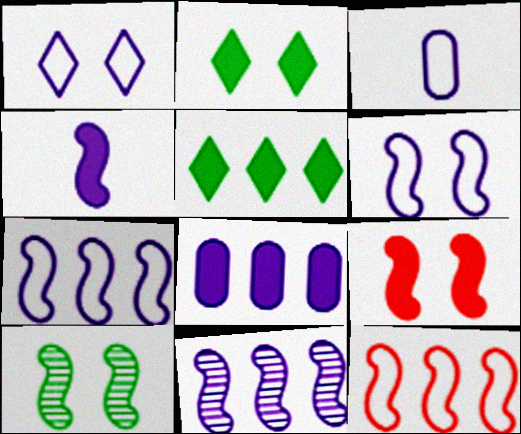[[1, 3, 7], 
[4, 6, 11], 
[4, 10, 12], 
[6, 9, 10]]